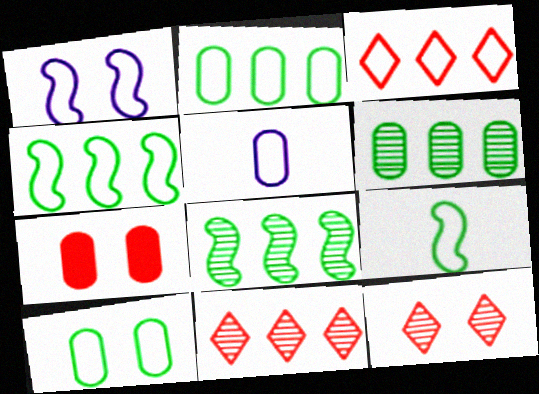[[5, 6, 7]]